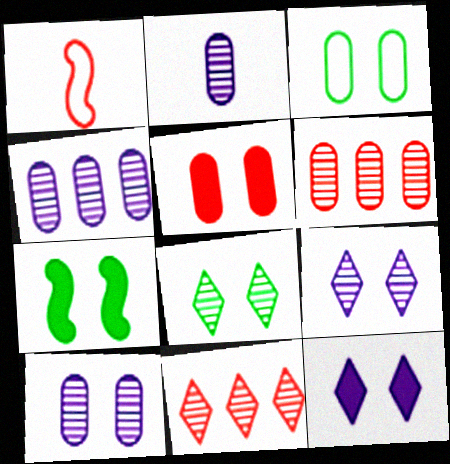[[1, 5, 11], 
[2, 4, 10], 
[3, 5, 10], 
[3, 7, 8], 
[5, 7, 12]]